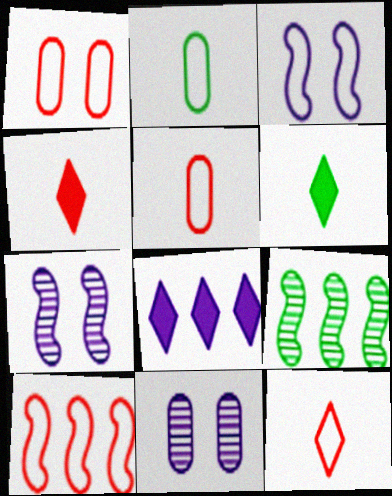[[1, 10, 12], 
[6, 10, 11]]